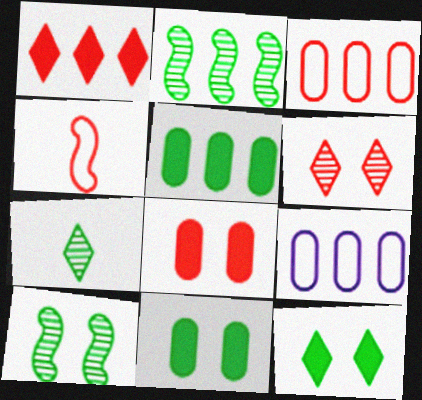[[1, 2, 9]]